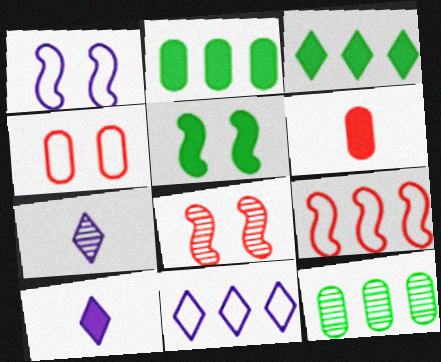[[1, 5, 8], 
[7, 8, 12]]